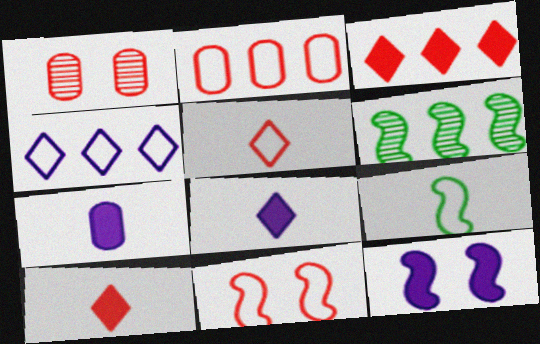[[2, 5, 11]]